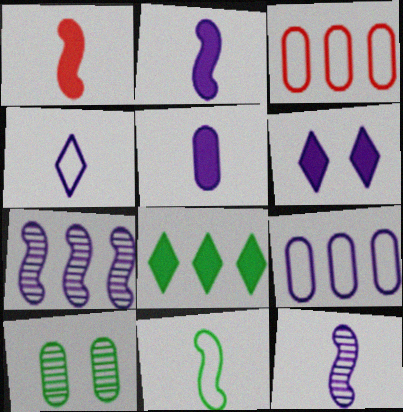[[1, 11, 12], 
[3, 5, 10], 
[3, 7, 8], 
[4, 5, 12], 
[6, 9, 12], 
[8, 10, 11]]